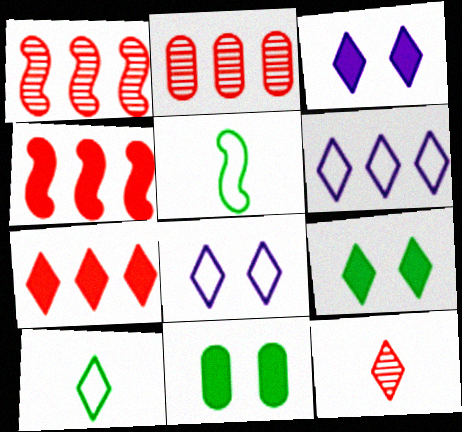[[2, 3, 5], 
[6, 9, 12]]